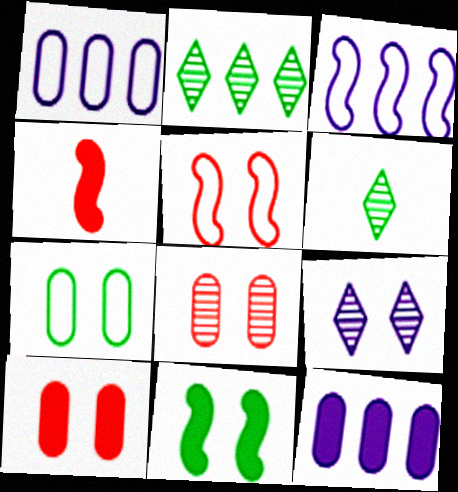[[3, 6, 10], 
[5, 6, 12]]